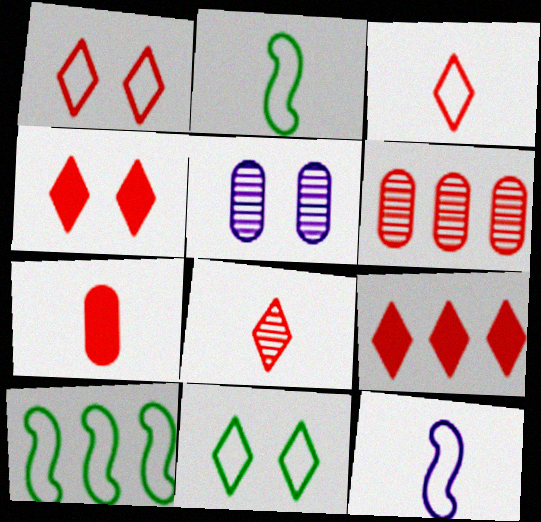[[1, 8, 9], 
[2, 5, 9]]